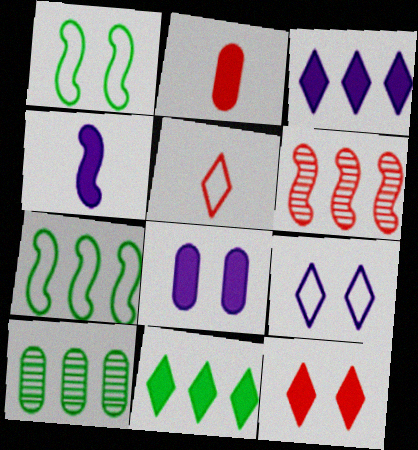[[1, 4, 6], 
[3, 4, 8], 
[7, 10, 11]]